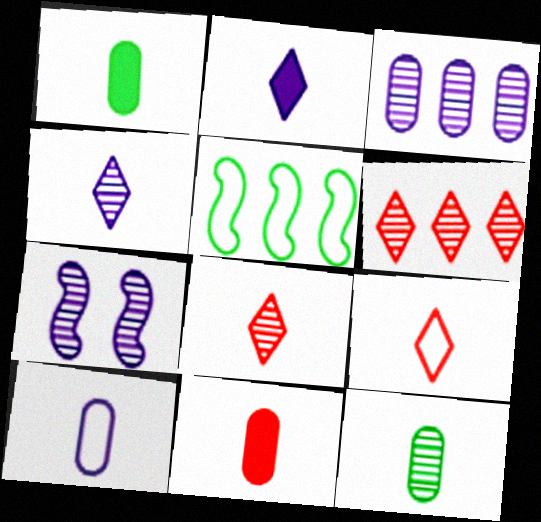[[3, 4, 7], 
[6, 7, 12], 
[10, 11, 12]]